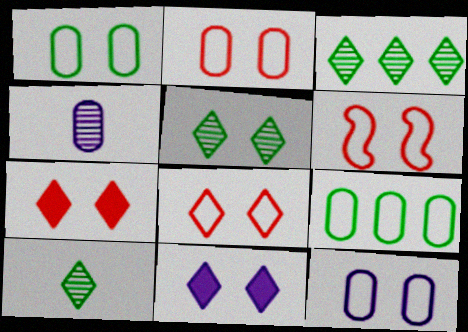[[1, 2, 12], 
[2, 6, 8], 
[3, 5, 10], 
[5, 8, 11]]